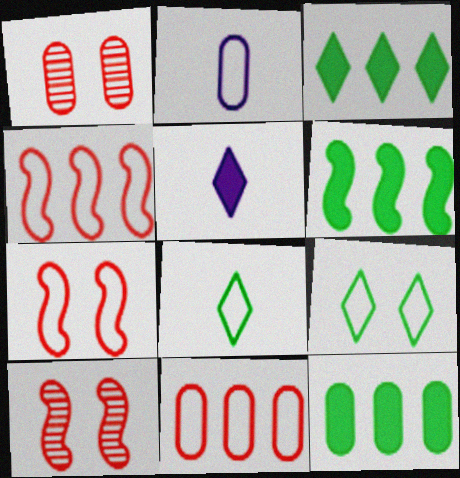[[1, 2, 12], 
[2, 3, 10], 
[2, 4, 9], 
[3, 6, 12]]